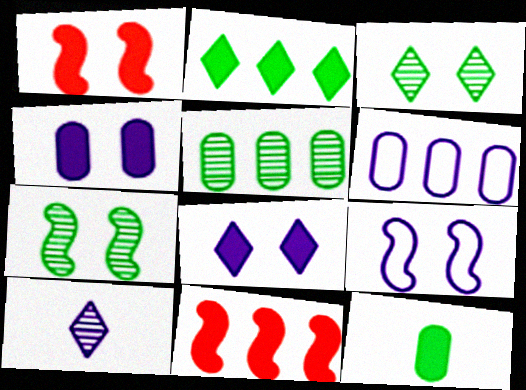[[1, 7, 9], 
[8, 11, 12]]